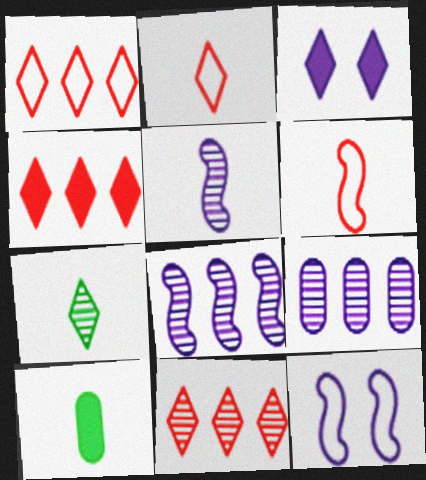[[1, 3, 7], 
[1, 4, 11], 
[2, 5, 10], 
[10, 11, 12]]